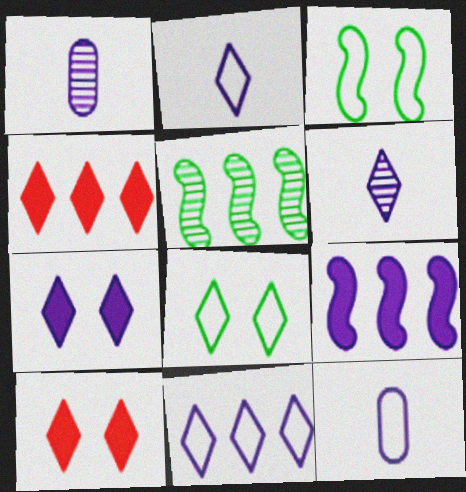[[1, 3, 4], 
[4, 6, 8], 
[5, 10, 12], 
[6, 7, 11]]